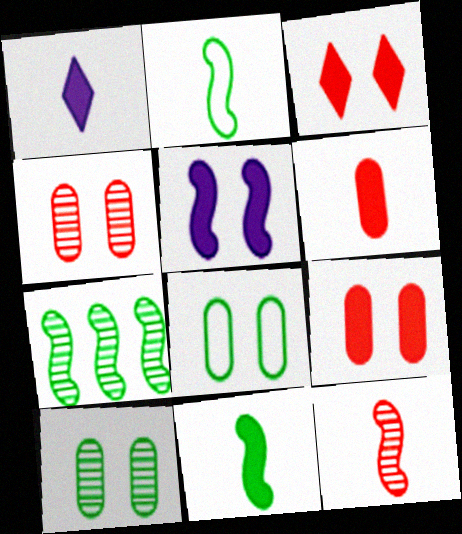[[1, 6, 11]]